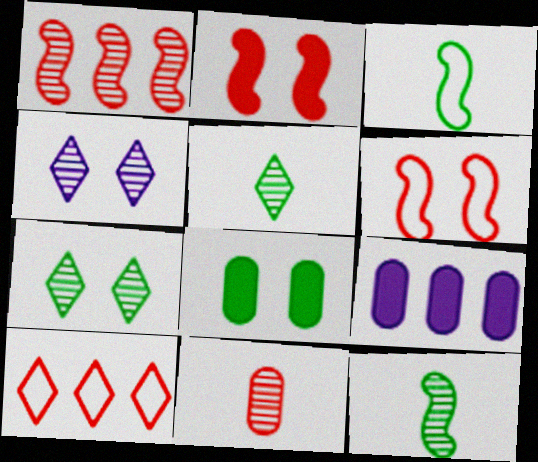[[2, 10, 11], 
[4, 6, 8], 
[5, 6, 9]]